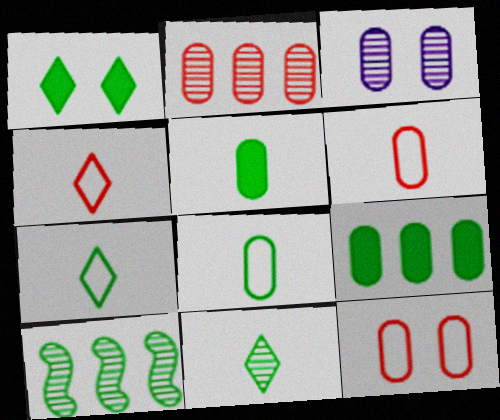[[1, 8, 10], 
[3, 6, 9]]